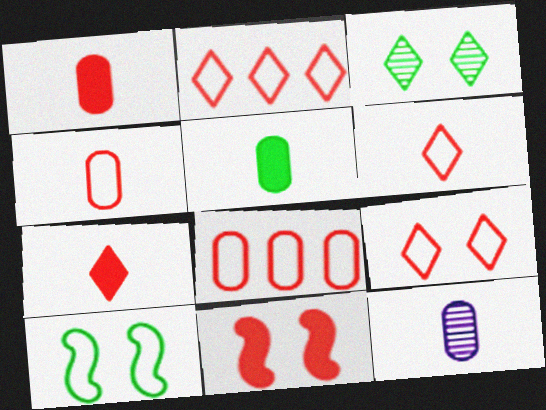[[2, 6, 9], 
[4, 5, 12]]